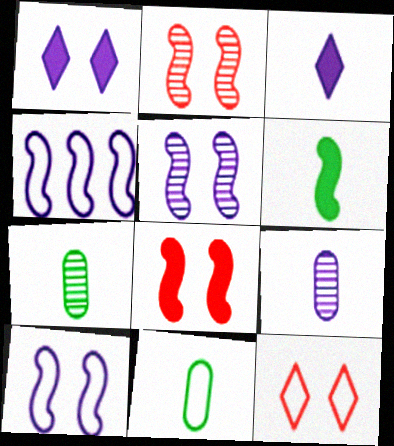[[1, 4, 9], 
[2, 4, 6], 
[4, 11, 12]]